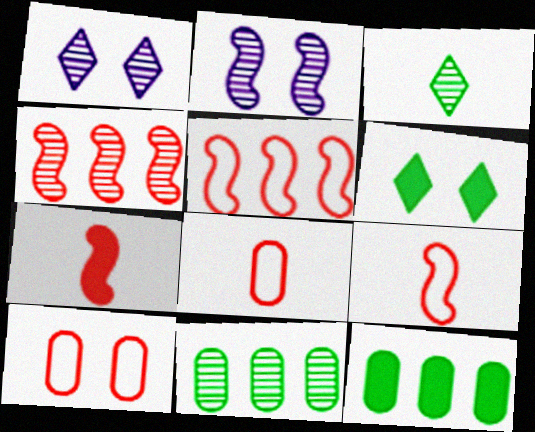[[1, 9, 12], 
[2, 6, 10]]